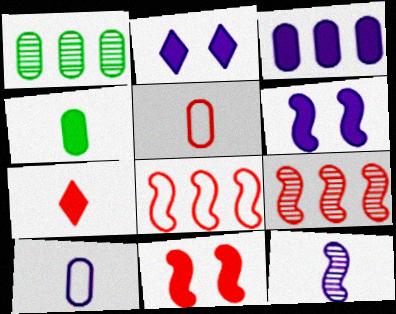[]